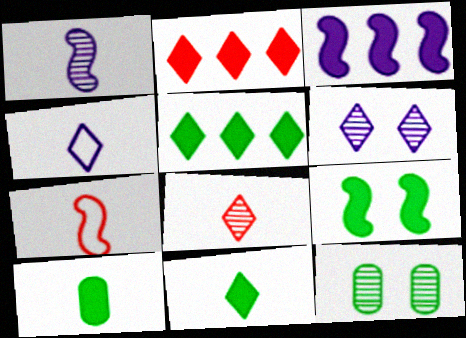[[4, 8, 11], 
[5, 9, 10]]